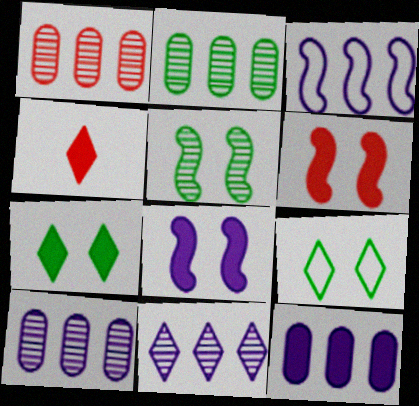[[1, 2, 10], 
[3, 11, 12], 
[4, 9, 11]]